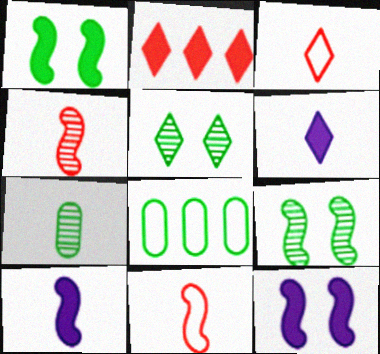[[3, 7, 10], 
[6, 7, 11]]